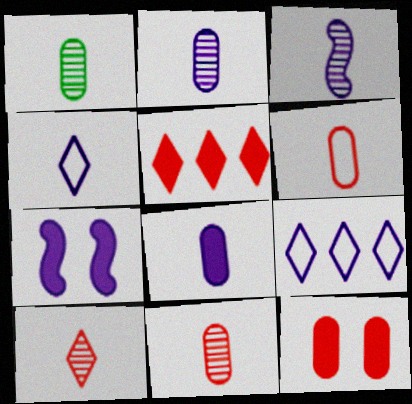[[1, 2, 11], 
[1, 3, 10], 
[1, 6, 8], 
[2, 7, 9], 
[3, 4, 8]]